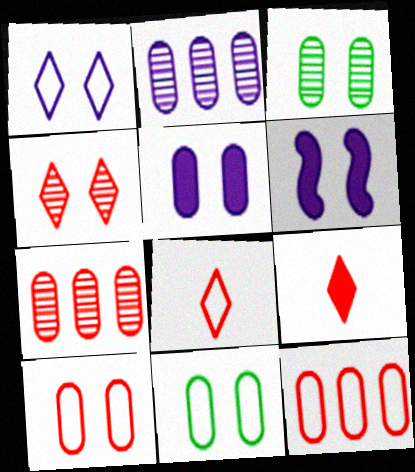[[3, 5, 10], 
[4, 6, 11]]